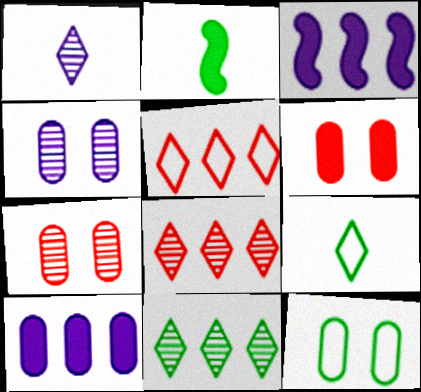[[2, 4, 5], 
[2, 11, 12], 
[3, 7, 9], 
[4, 6, 12]]